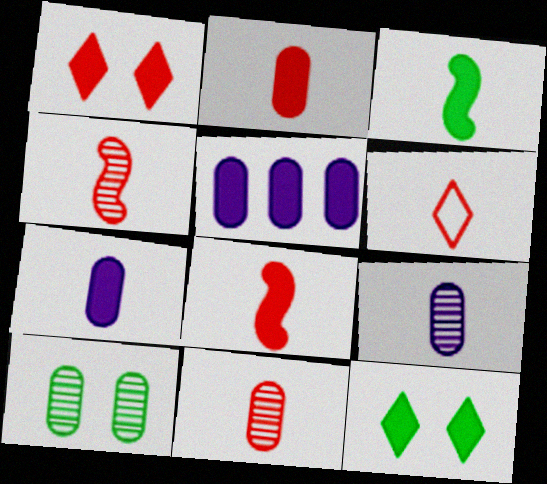[[1, 3, 5], 
[2, 4, 6], 
[3, 6, 9], 
[5, 8, 12], 
[6, 8, 11]]